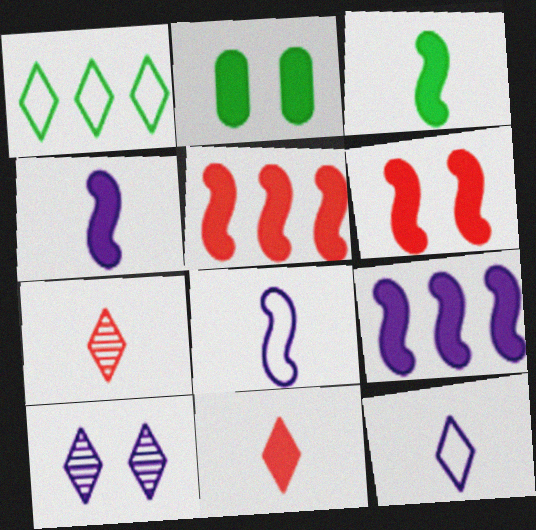[[1, 10, 11], 
[2, 9, 11], 
[3, 6, 9]]